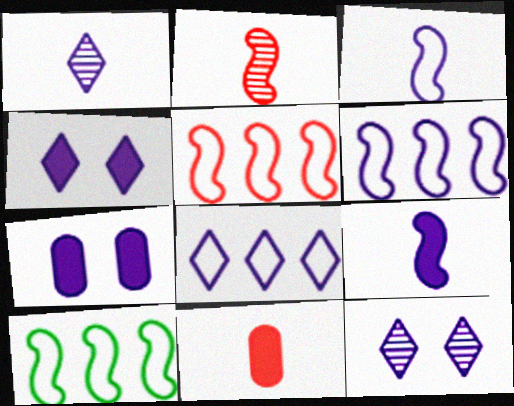[[1, 4, 8], 
[1, 6, 7], 
[5, 6, 10], 
[10, 11, 12]]